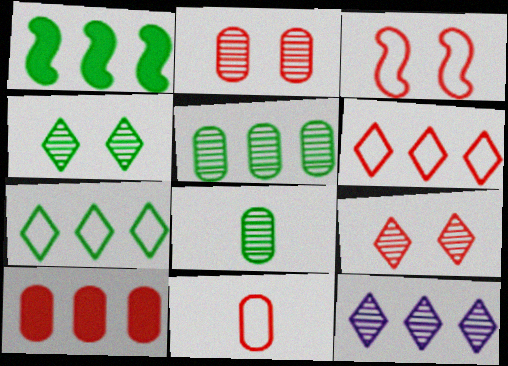[[1, 5, 7], 
[2, 10, 11], 
[3, 6, 11]]